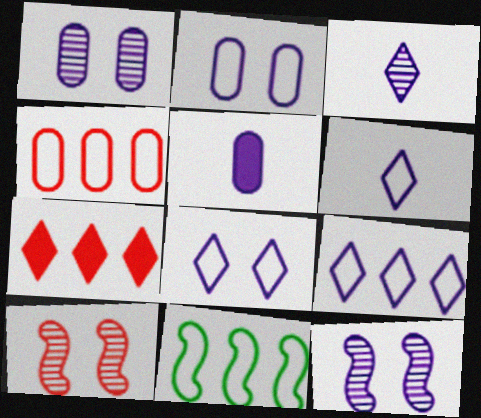[[4, 9, 11], 
[5, 9, 12], 
[6, 8, 9]]